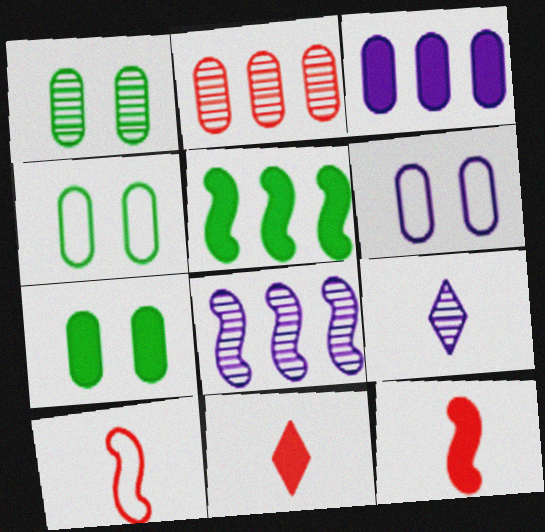[[1, 4, 7], 
[4, 8, 11]]